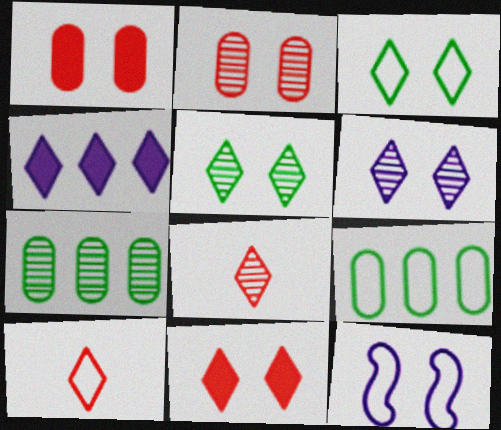[[1, 5, 12], 
[3, 4, 8], 
[3, 6, 11], 
[4, 5, 10], 
[9, 10, 12]]